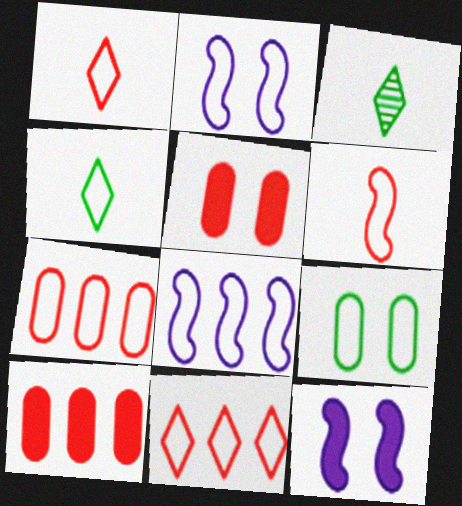[[1, 8, 9], 
[2, 3, 10], 
[2, 4, 7], 
[3, 5, 8], 
[3, 7, 12]]